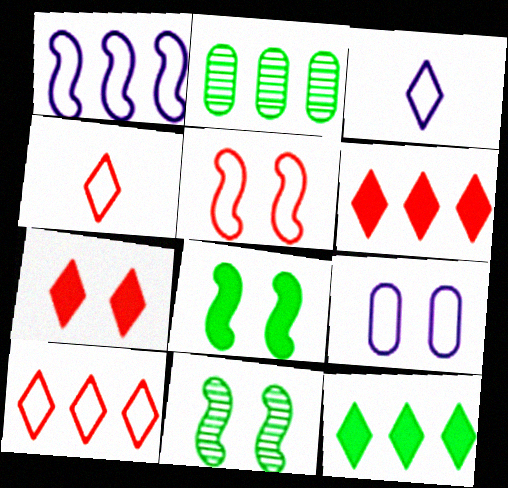[[1, 2, 6], 
[1, 3, 9], 
[7, 9, 11]]